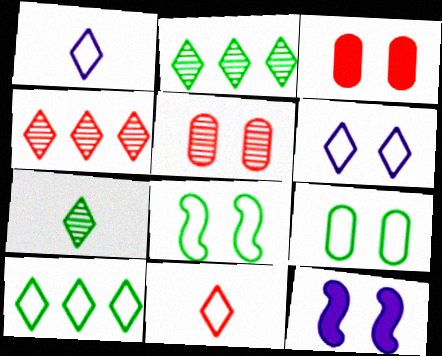[[6, 10, 11]]